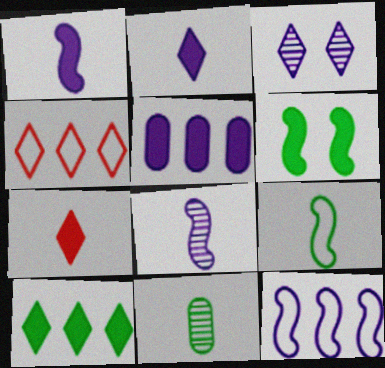[[5, 6, 7]]